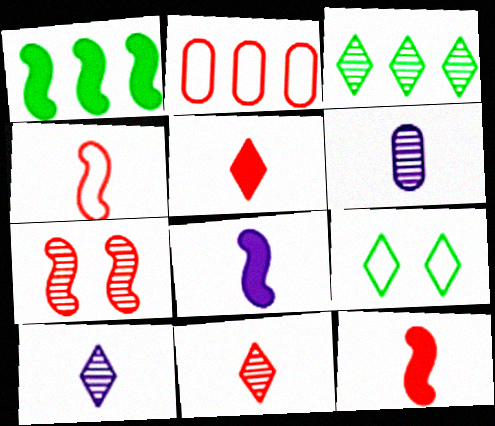[[2, 5, 7], 
[3, 6, 7]]